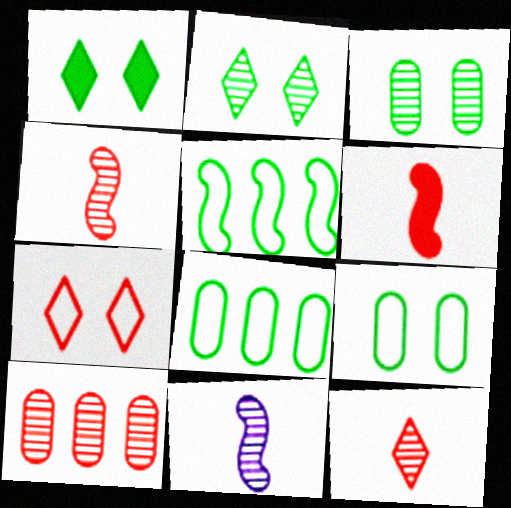[[2, 10, 11], 
[6, 7, 10]]